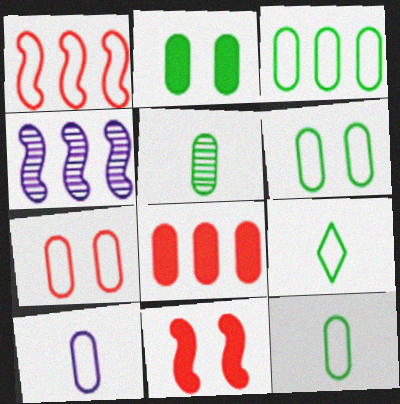[[2, 3, 5], 
[3, 6, 12], 
[3, 7, 10]]